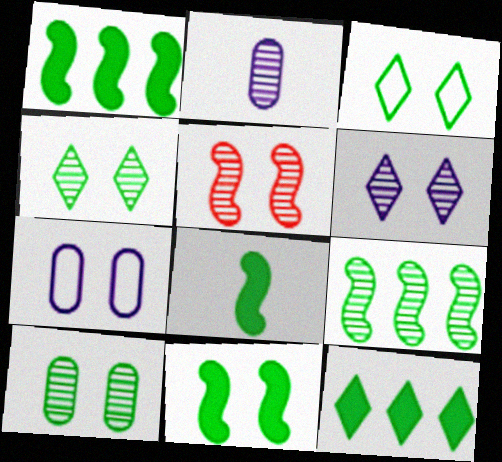[[1, 8, 11], 
[3, 10, 11], 
[5, 6, 10]]